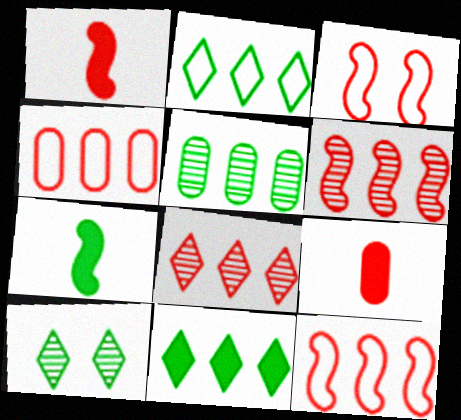[[1, 3, 6], 
[3, 8, 9]]